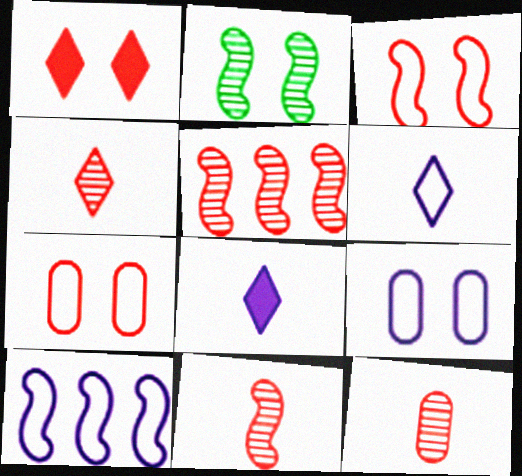[[1, 2, 9], 
[4, 11, 12], 
[6, 9, 10]]